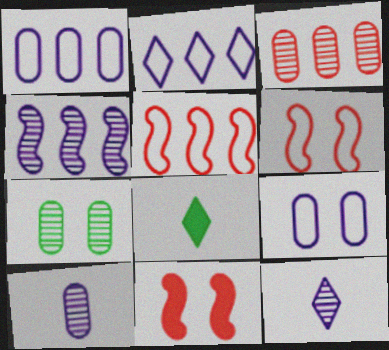[[3, 7, 10]]